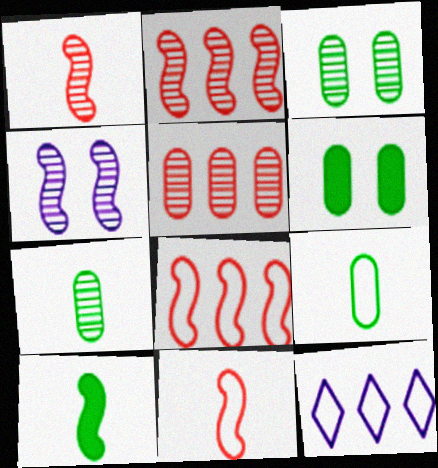[[1, 6, 12], 
[4, 8, 10]]